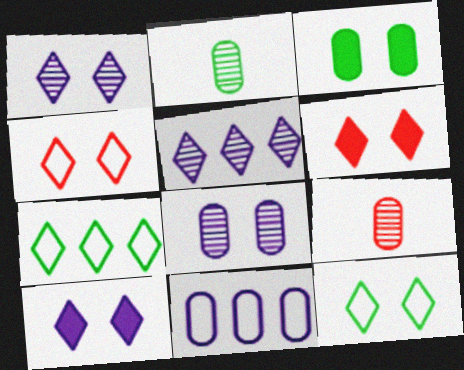[[1, 6, 12], 
[3, 9, 11]]